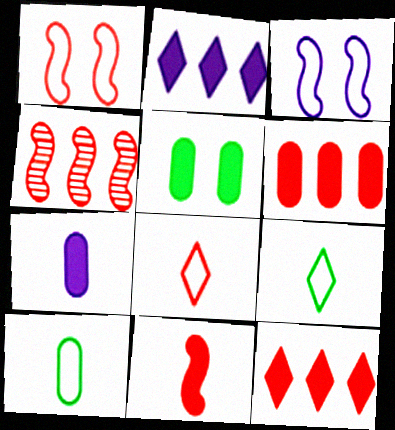[[1, 4, 11], 
[2, 5, 11], 
[5, 6, 7]]